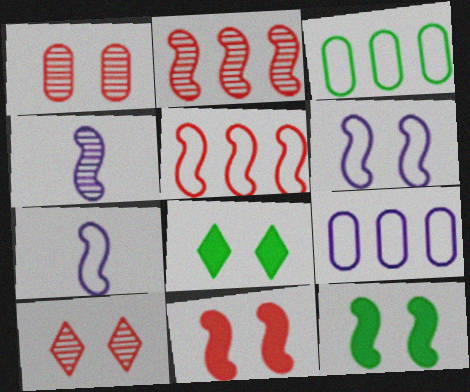[[1, 6, 8], 
[2, 7, 12], 
[4, 5, 12]]